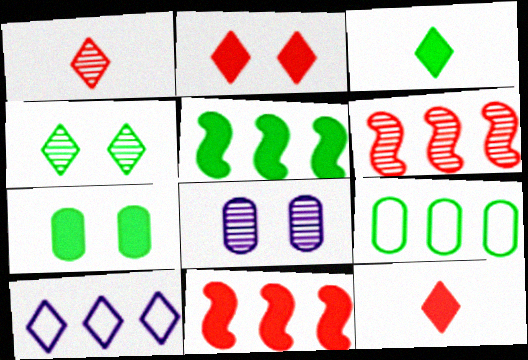[[3, 5, 7], 
[4, 10, 12]]